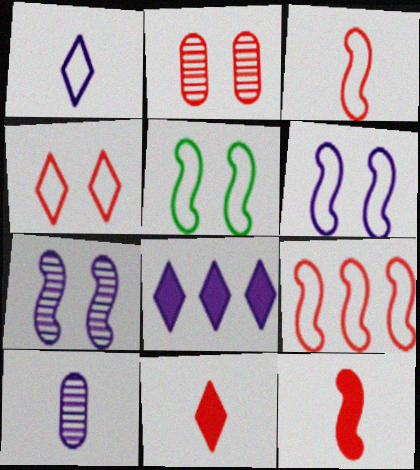[[2, 9, 11], 
[6, 8, 10]]